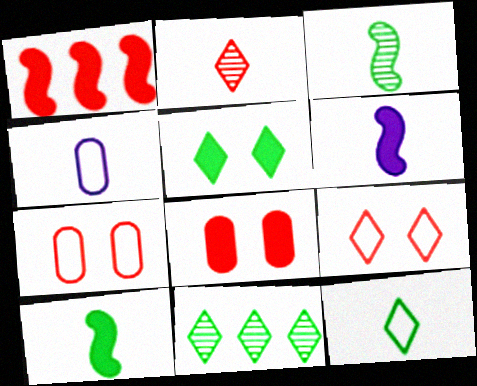[[1, 2, 7], 
[2, 4, 10], 
[5, 11, 12], 
[6, 7, 11]]